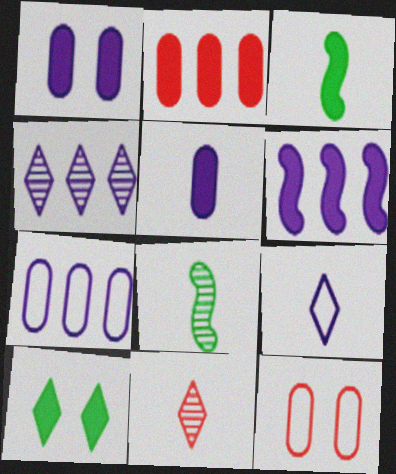[[3, 4, 12], 
[4, 6, 7]]